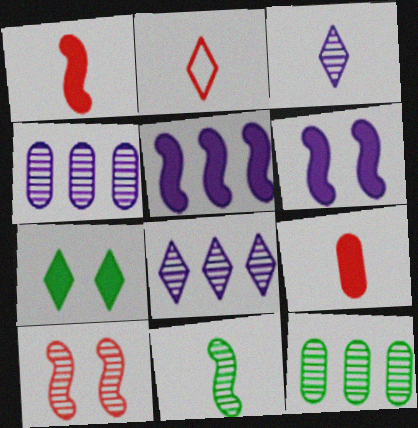[[2, 6, 12], 
[2, 7, 8], 
[3, 10, 12], 
[5, 7, 9]]